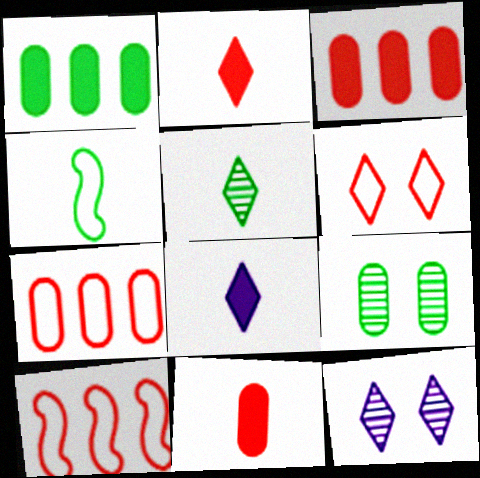[[3, 4, 12], 
[8, 9, 10]]